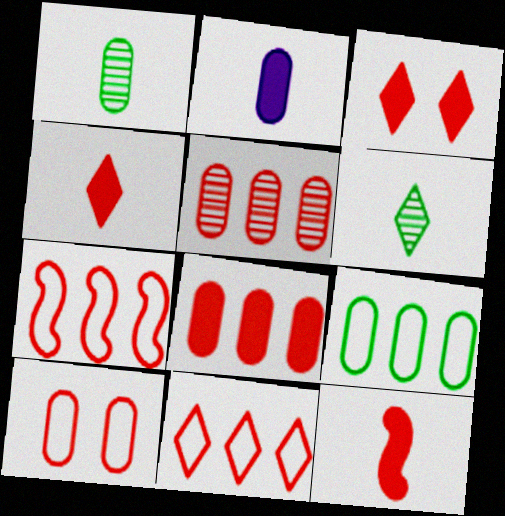[[3, 8, 12]]